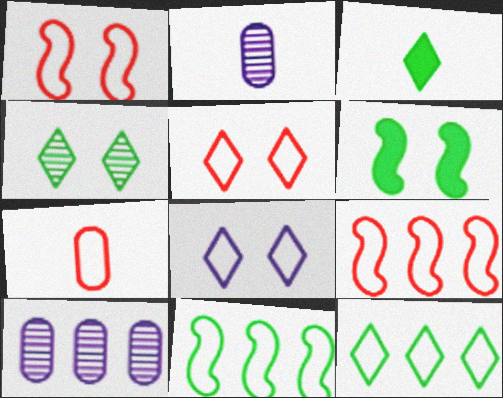[[1, 3, 10], 
[3, 4, 12], 
[5, 7, 9], 
[7, 8, 11]]